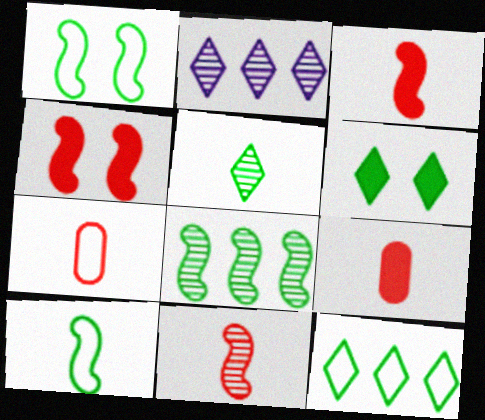[[1, 2, 9], 
[5, 6, 12]]